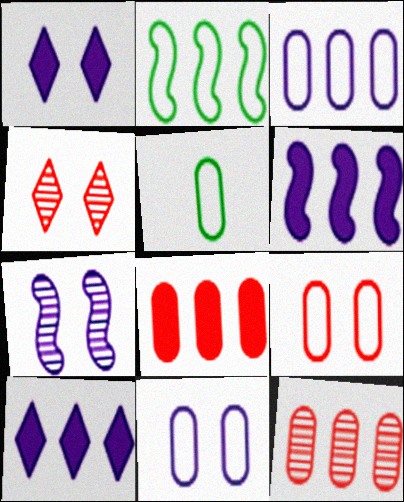[[1, 7, 11], 
[2, 10, 12], 
[3, 5, 9], 
[4, 5, 6]]